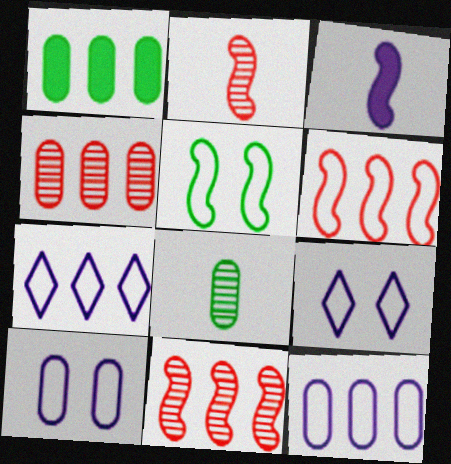[[1, 2, 9], 
[1, 4, 12], 
[1, 7, 11], 
[3, 5, 11]]